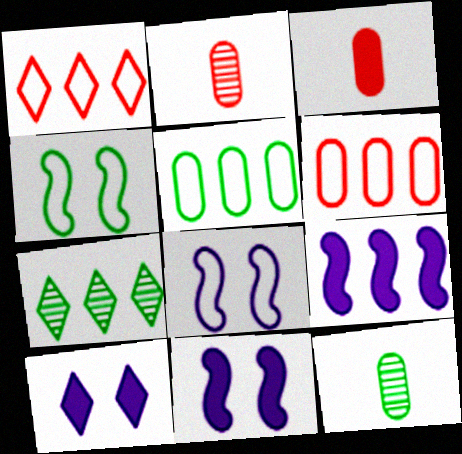[[1, 11, 12], 
[3, 7, 8], 
[6, 7, 9]]